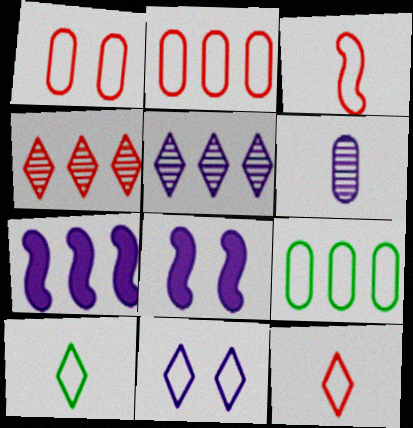[[3, 9, 11], 
[4, 7, 9], 
[6, 7, 11]]